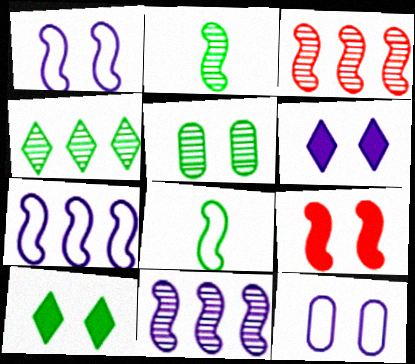[[2, 4, 5], 
[2, 7, 9], 
[8, 9, 11]]